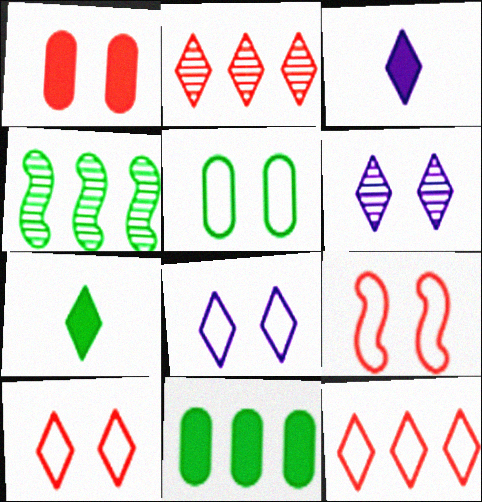[[2, 7, 8], 
[4, 5, 7], 
[5, 8, 9], 
[6, 7, 12]]